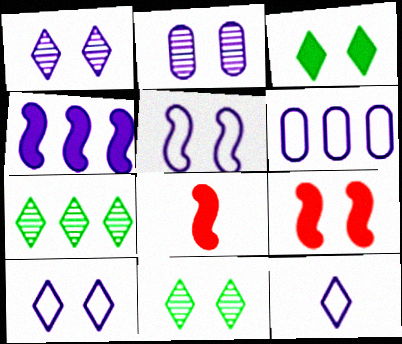[[2, 4, 12], 
[5, 6, 12], 
[6, 8, 11]]